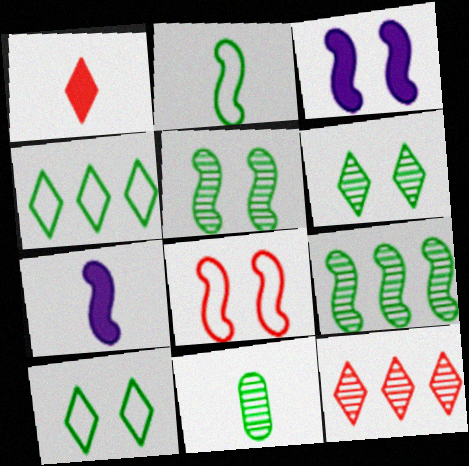[[3, 5, 8], 
[6, 9, 11], 
[7, 8, 9]]